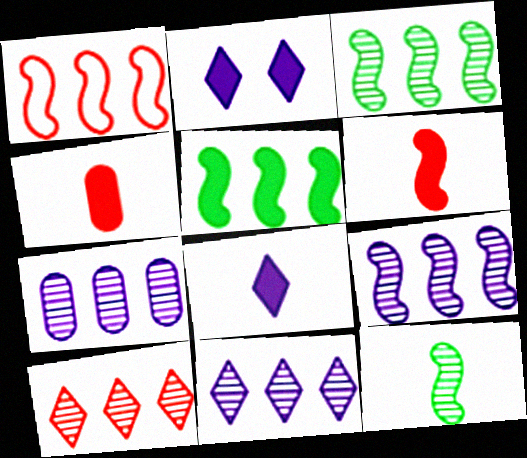[[1, 5, 9], 
[2, 4, 5], 
[3, 7, 10], 
[7, 9, 11]]